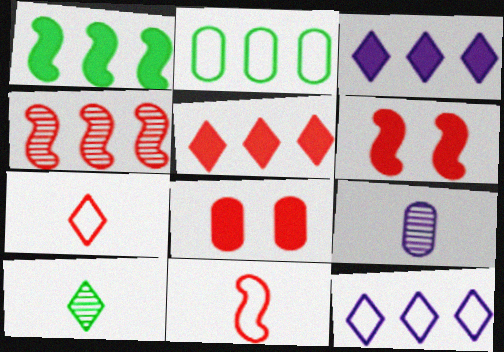[[2, 3, 4], 
[2, 8, 9], 
[4, 6, 11], 
[4, 7, 8]]